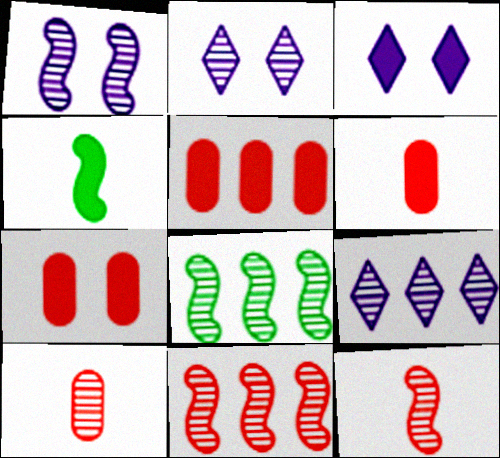[[1, 8, 12], 
[2, 8, 10], 
[3, 4, 5], 
[5, 6, 7]]